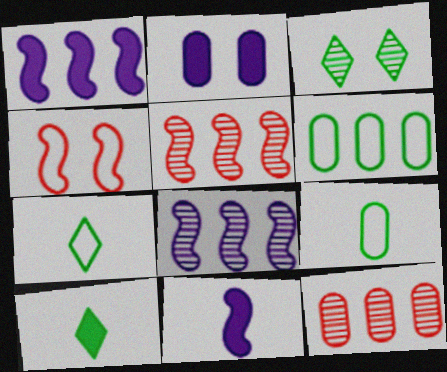[[2, 3, 4], 
[2, 5, 7], 
[2, 9, 12]]